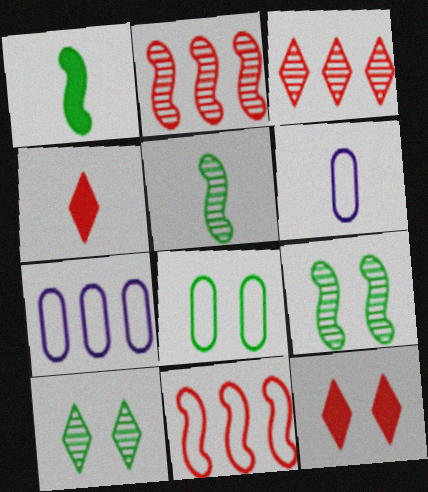[[4, 5, 6], 
[4, 7, 9], 
[5, 7, 12]]